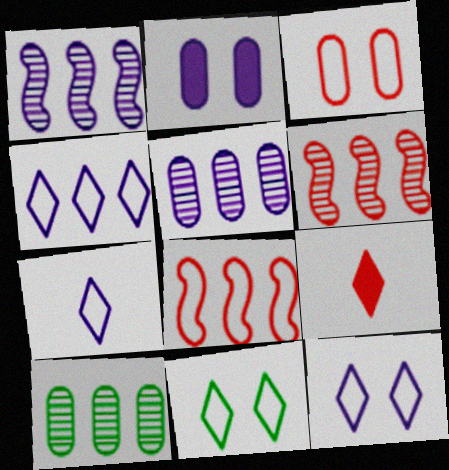[[1, 2, 7], 
[3, 6, 9], 
[4, 7, 12]]